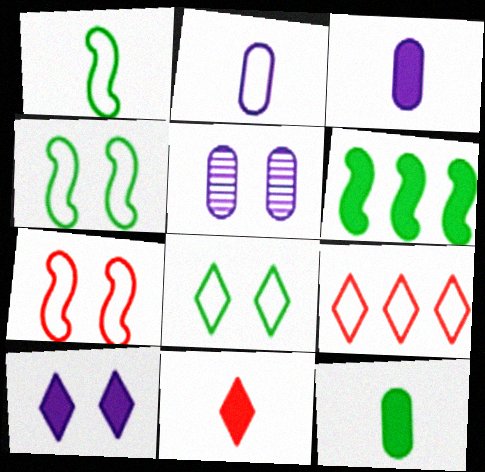[[2, 4, 9]]